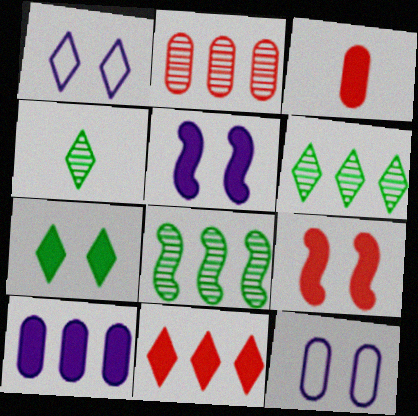[[1, 3, 8], 
[1, 4, 11], 
[3, 9, 11]]